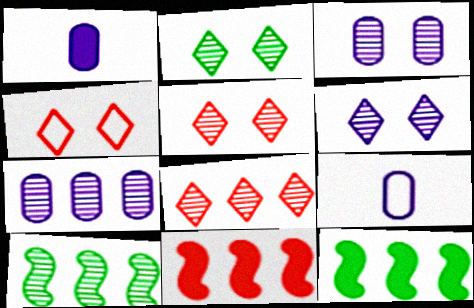[[1, 4, 10], 
[2, 5, 6], 
[2, 9, 11], 
[5, 9, 12], 
[7, 8, 10]]